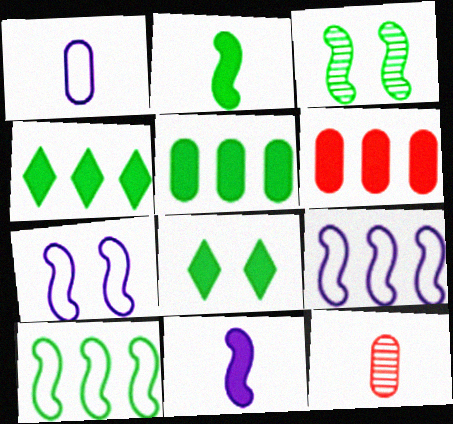[[2, 3, 10], 
[2, 5, 8], 
[4, 7, 12], 
[6, 8, 11], 
[8, 9, 12]]